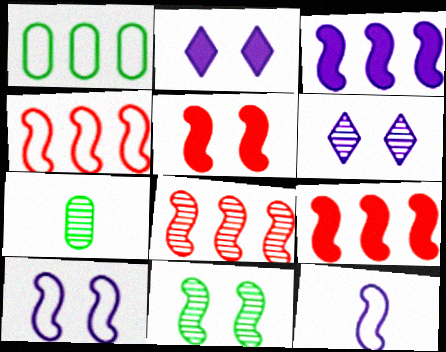[[2, 4, 7], 
[4, 8, 9], 
[5, 10, 11], 
[6, 7, 8], 
[9, 11, 12]]